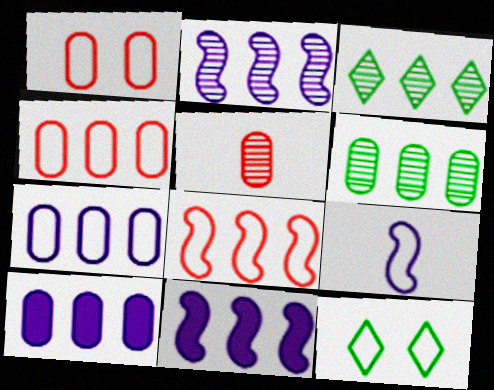[[3, 4, 11], 
[3, 8, 10], 
[4, 6, 10], 
[4, 9, 12], 
[5, 11, 12]]